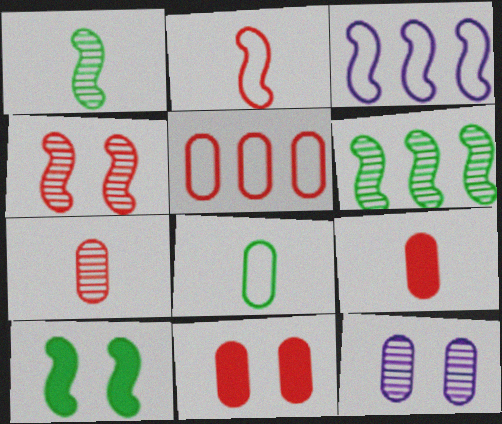[[5, 7, 11]]